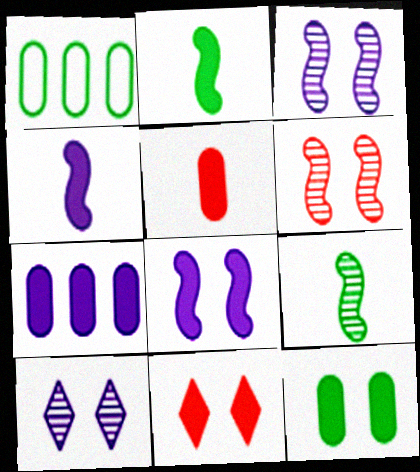[[2, 7, 11], 
[5, 7, 12], 
[8, 11, 12]]